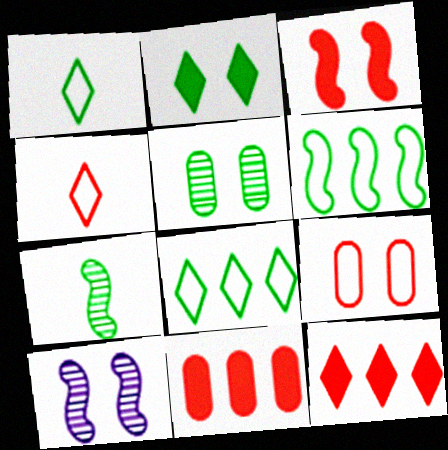[[1, 10, 11], 
[2, 9, 10]]